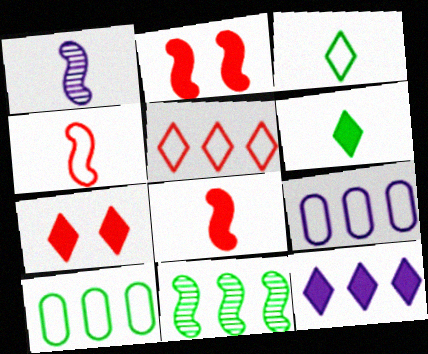[[1, 7, 10], 
[6, 7, 12]]